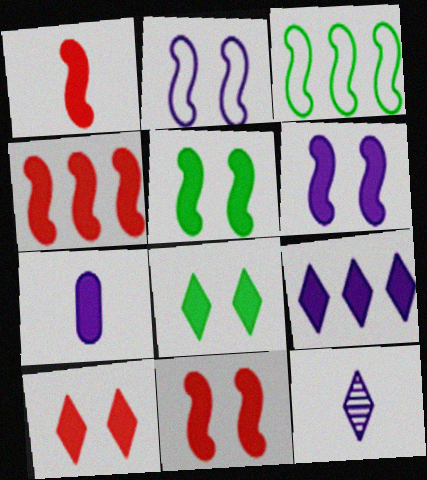[[1, 4, 11], 
[4, 7, 8], 
[5, 6, 11], 
[6, 7, 9]]